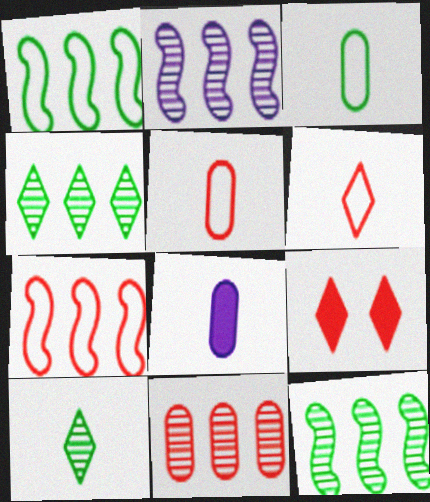[[2, 3, 9], 
[2, 4, 11]]